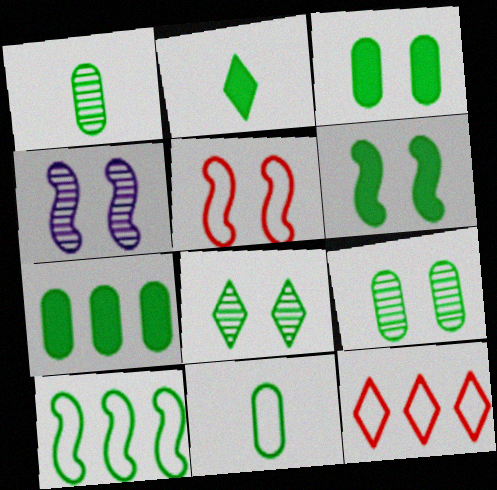[[2, 6, 7], 
[2, 9, 10], 
[4, 5, 6], 
[7, 9, 11]]